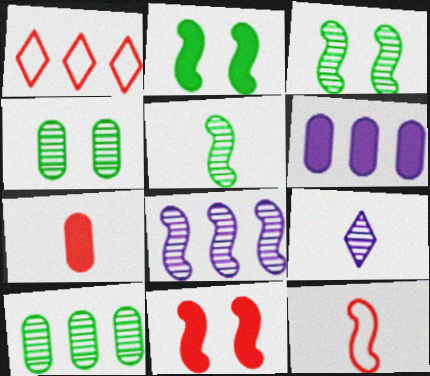[[2, 8, 12]]